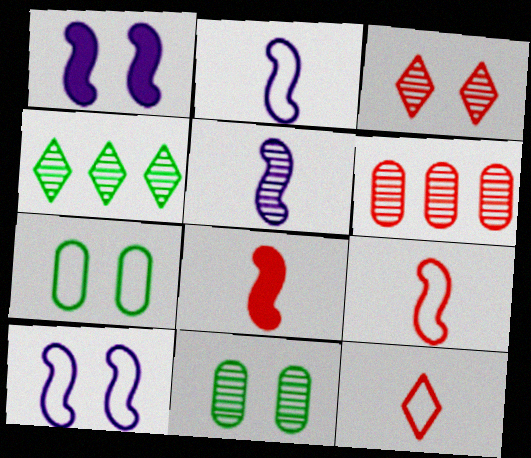[[1, 3, 7]]